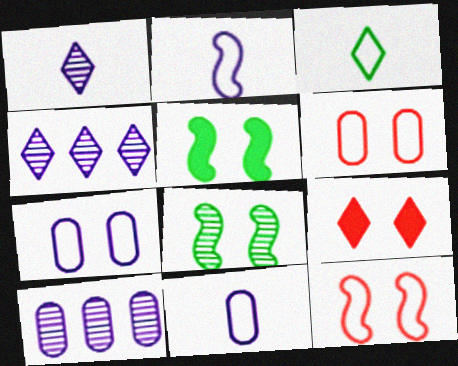[[3, 4, 9], 
[7, 8, 9]]